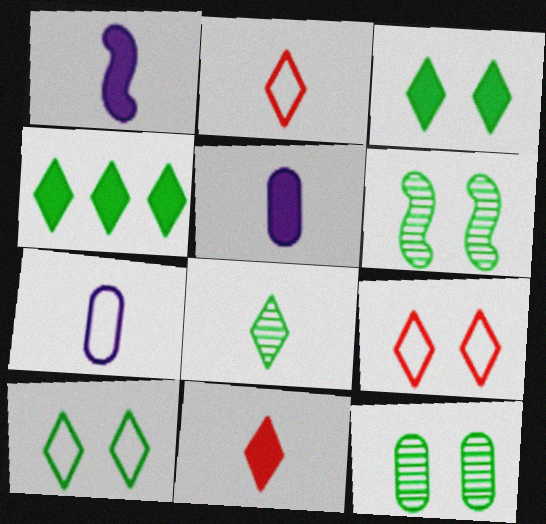[[4, 8, 10]]